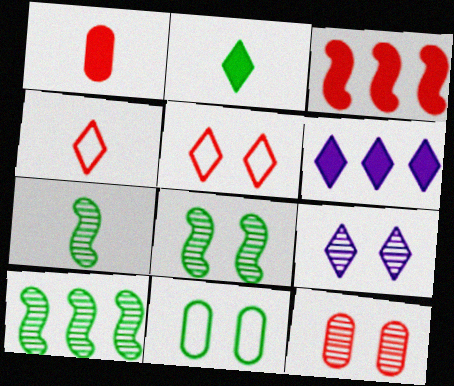[[2, 10, 11], 
[3, 4, 12], 
[7, 8, 10], 
[8, 9, 12]]